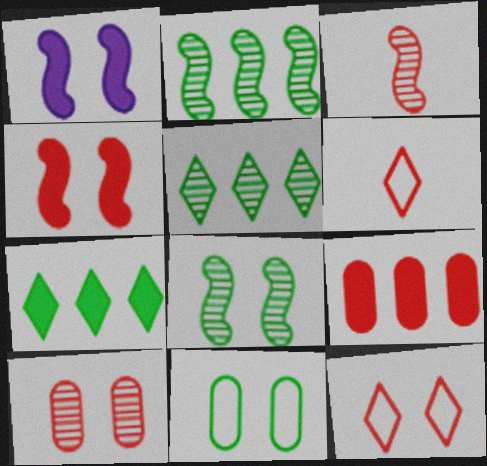[[3, 9, 12], 
[4, 10, 12]]